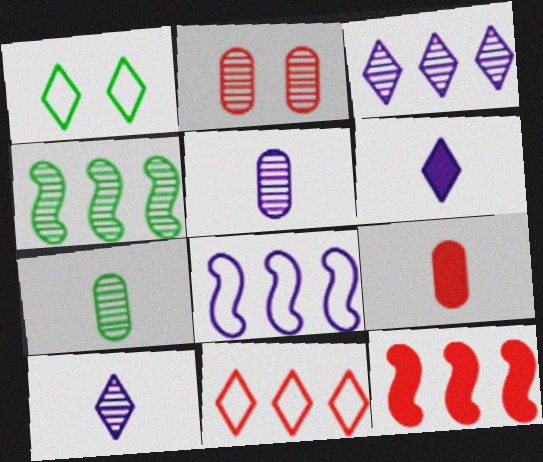[[1, 5, 12], 
[2, 4, 10], 
[4, 8, 12]]